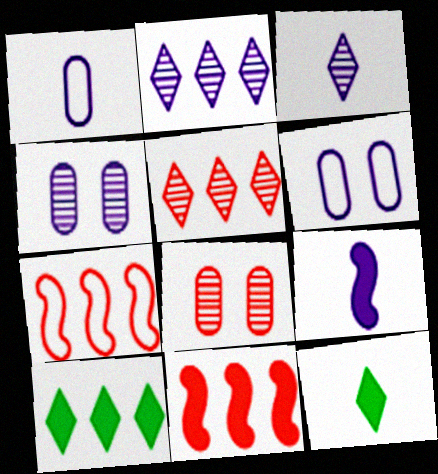[[1, 3, 9], 
[2, 6, 9], 
[4, 7, 12]]